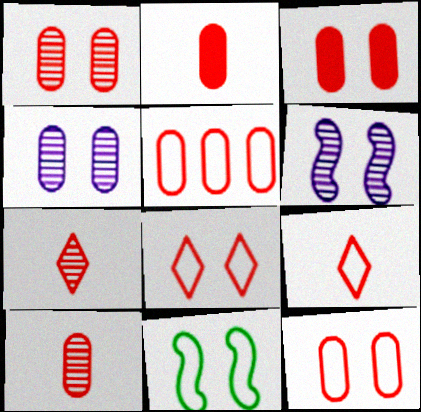[[1, 2, 5], 
[1, 3, 12], 
[3, 5, 10]]